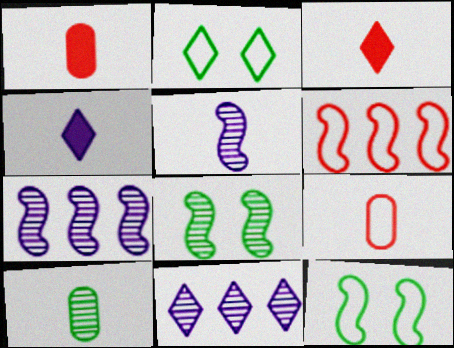[[1, 2, 7], 
[1, 11, 12], 
[2, 3, 11]]